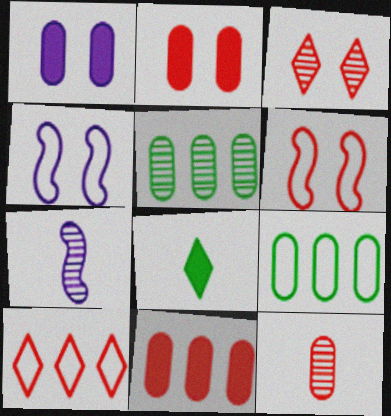[[1, 9, 12], 
[2, 3, 6], 
[3, 5, 7]]